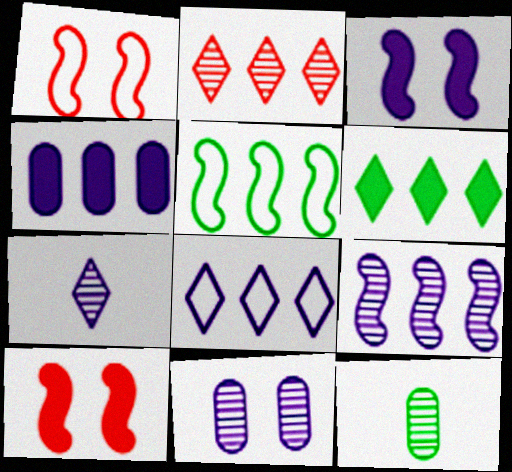[[2, 4, 5], 
[2, 6, 8], 
[4, 8, 9], 
[7, 9, 11], 
[8, 10, 12]]